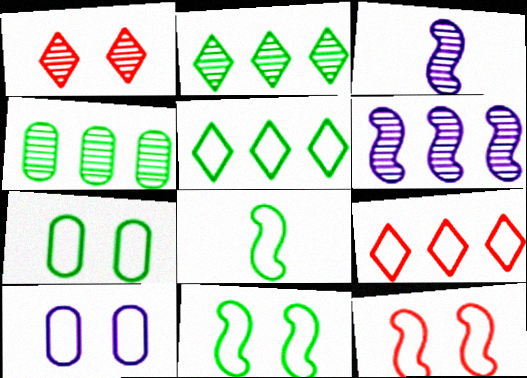[[1, 3, 4], 
[5, 7, 8], 
[8, 9, 10]]